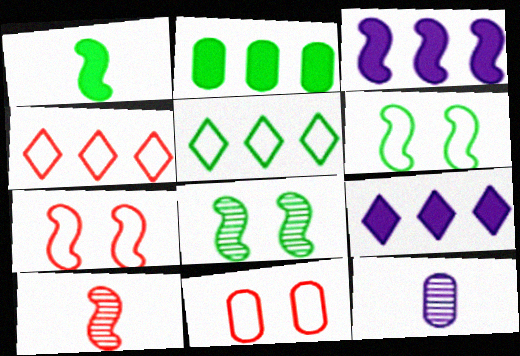[[2, 11, 12], 
[3, 6, 10]]